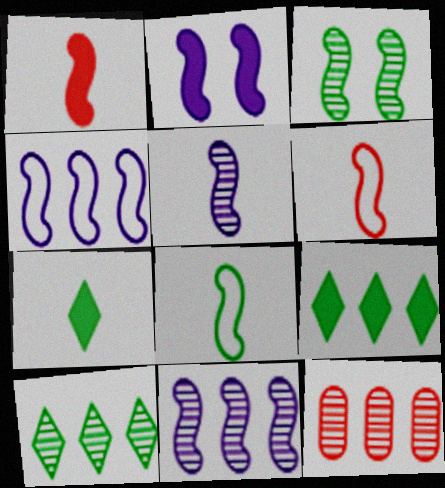[[1, 3, 4], 
[1, 5, 8], 
[2, 4, 5], 
[4, 9, 12], 
[10, 11, 12]]